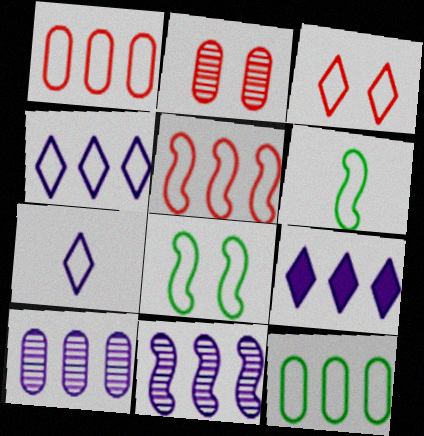[[1, 7, 8], 
[2, 6, 9], 
[4, 5, 12]]